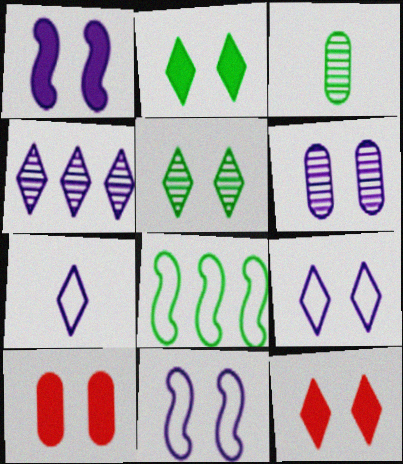[[1, 2, 10], 
[1, 6, 9], 
[2, 3, 8], 
[5, 9, 12], 
[5, 10, 11]]